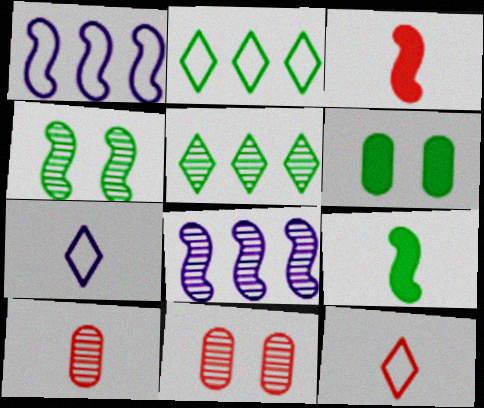[[1, 3, 4], 
[3, 10, 12], 
[6, 8, 12], 
[7, 9, 10]]